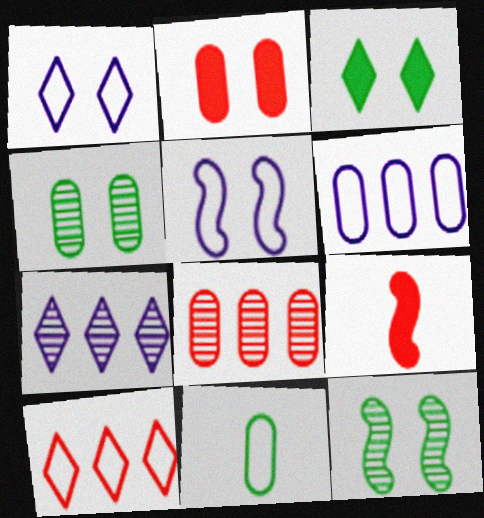[[1, 2, 12], 
[5, 10, 11]]